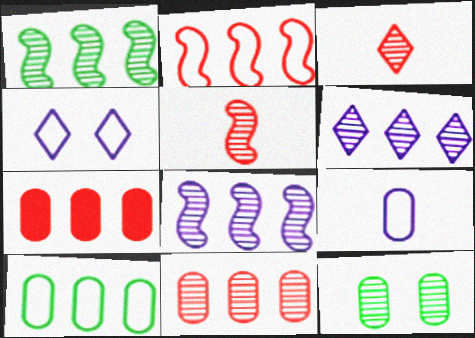[[1, 6, 11], 
[3, 8, 12], 
[5, 6, 12], 
[7, 9, 12]]